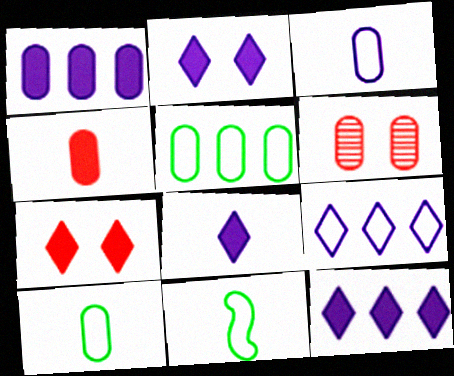[[1, 6, 10], 
[2, 8, 12], 
[6, 11, 12]]